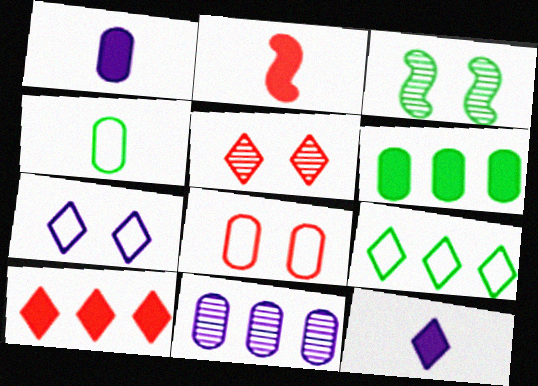[[5, 9, 12]]